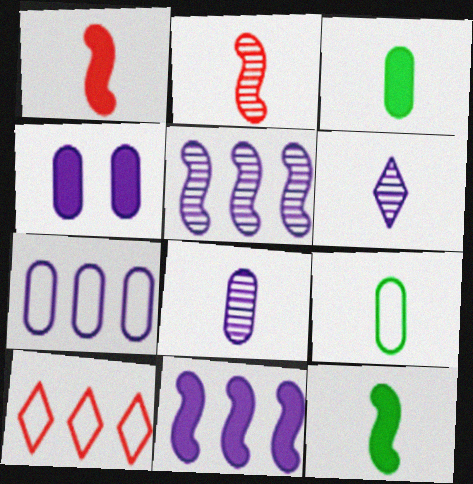[[1, 6, 9], 
[4, 7, 8]]